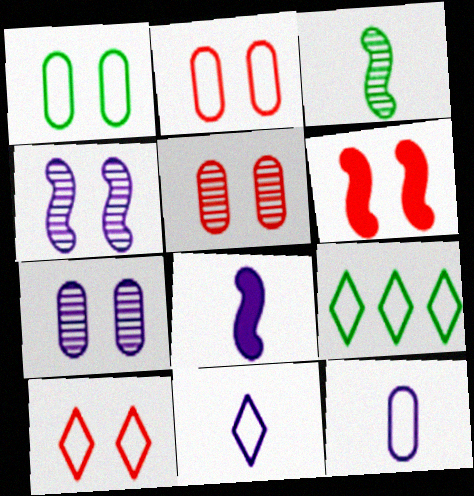[[5, 6, 10], 
[5, 8, 9], 
[9, 10, 11]]